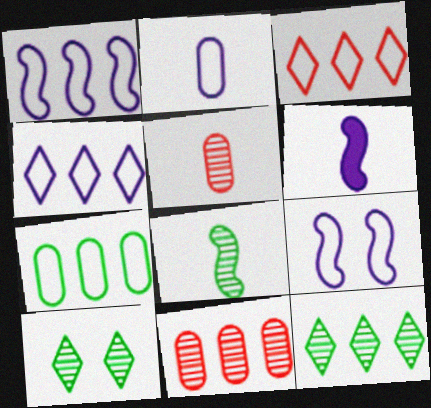[[1, 3, 7], 
[2, 4, 9]]